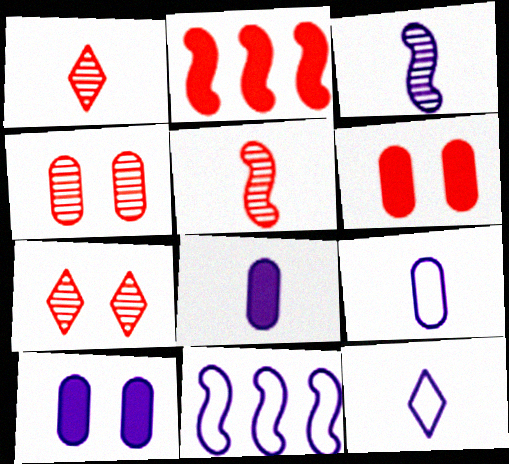[[3, 8, 12]]